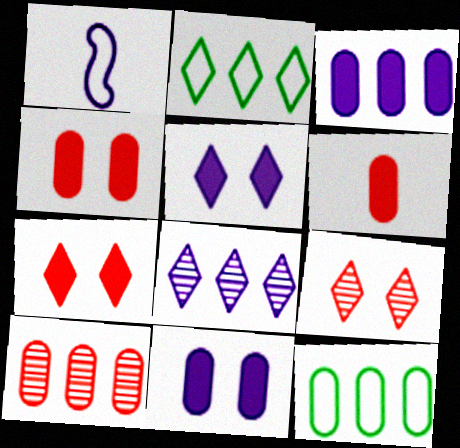[[1, 8, 11], 
[3, 10, 12]]